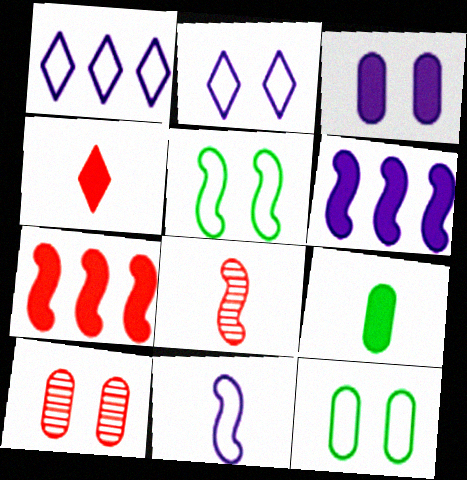[[3, 10, 12], 
[5, 6, 8]]